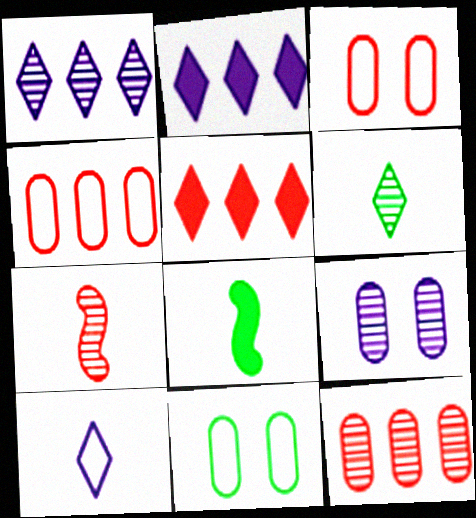[[1, 3, 8], 
[2, 7, 11], 
[3, 5, 7]]